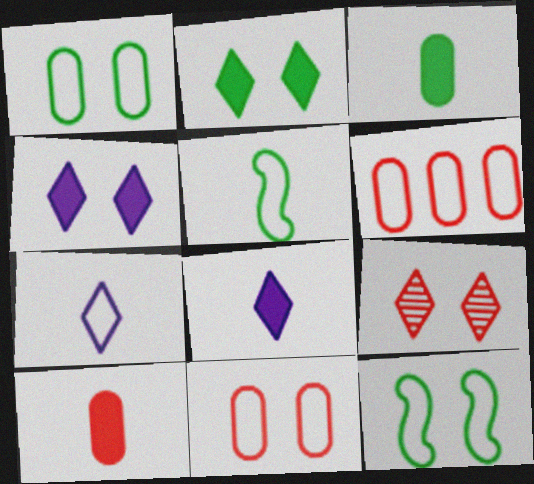[[6, 7, 12]]